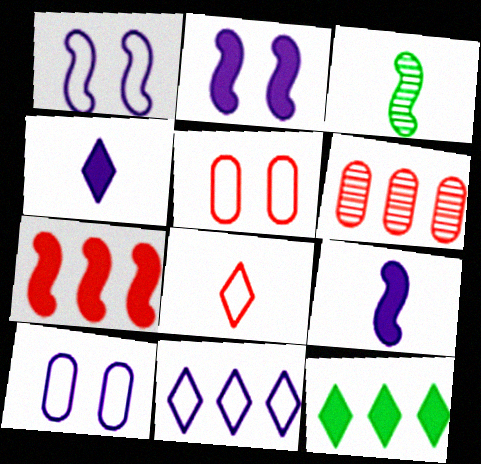[[1, 3, 7]]